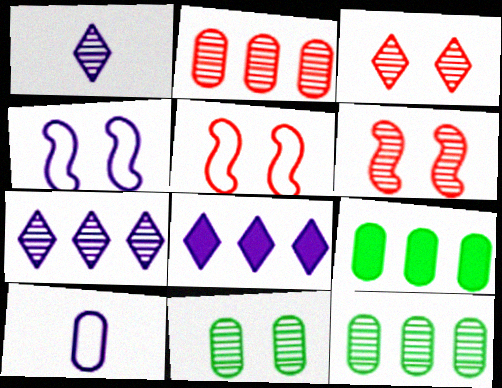[[1, 5, 9], 
[1, 6, 12]]